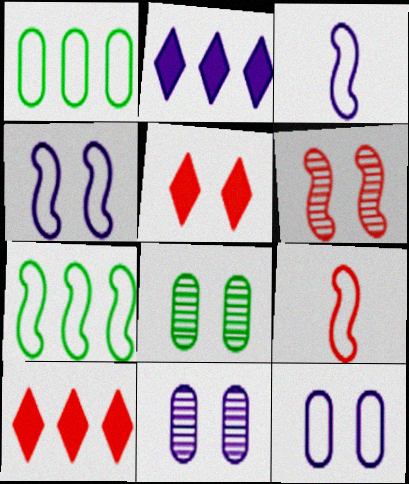[[2, 3, 11], 
[2, 8, 9], 
[3, 8, 10], 
[4, 5, 8], 
[4, 7, 9]]